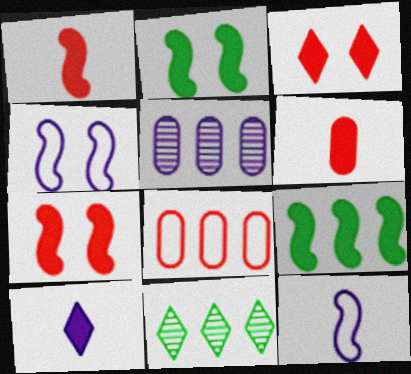[[4, 5, 10], 
[4, 6, 11]]